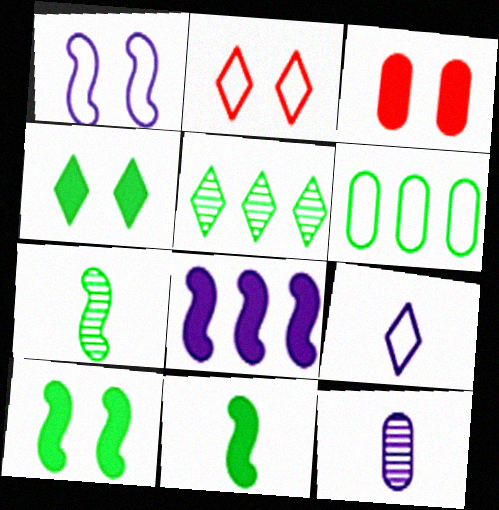[[3, 6, 12], 
[4, 6, 7]]